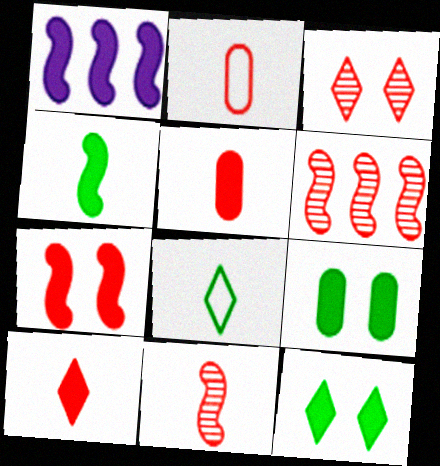[[1, 4, 7], 
[1, 5, 12], 
[1, 9, 10], 
[2, 10, 11]]